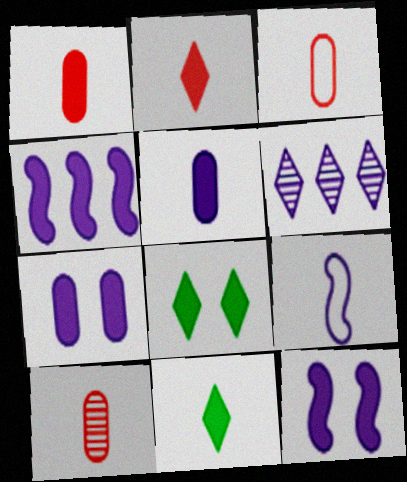[[1, 3, 10], 
[1, 4, 8], 
[6, 7, 9], 
[9, 10, 11]]